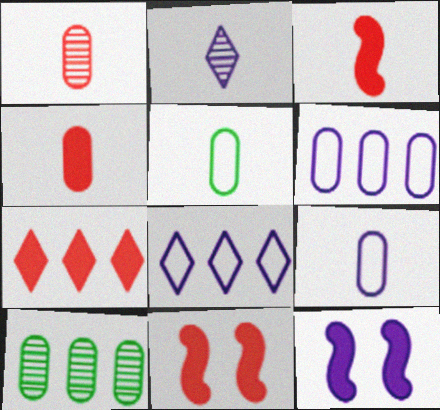[[2, 3, 5], 
[2, 6, 12], 
[4, 7, 11]]